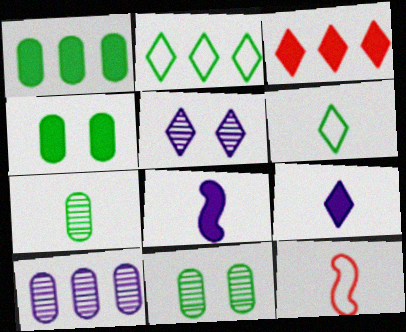[[1, 5, 12], 
[3, 4, 8], 
[3, 5, 6], 
[7, 9, 12]]